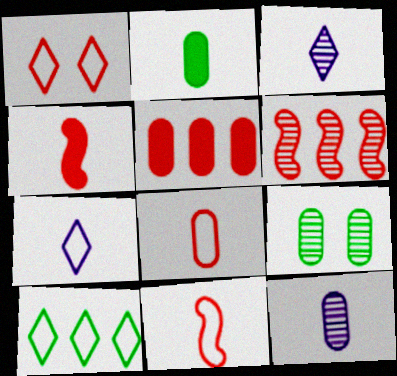[[1, 7, 10], 
[2, 3, 11], 
[2, 8, 12], 
[3, 6, 9]]